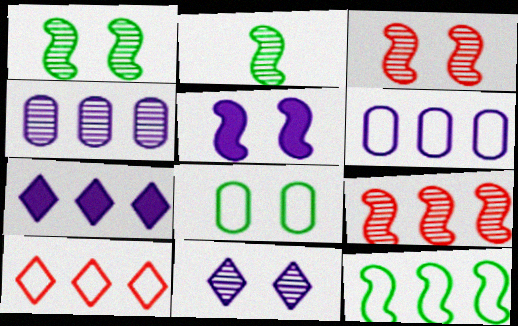[[6, 10, 12]]